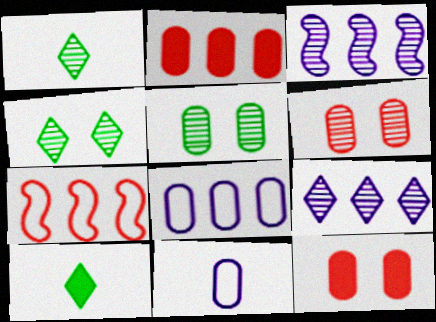[[1, 3, 6], 
[2, 5, 11]]